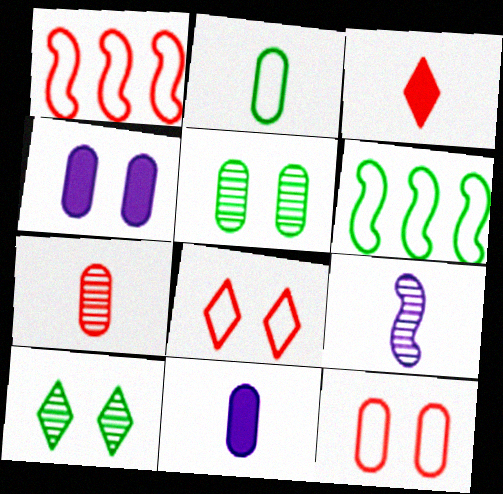[[1, 10, 11], 
[2, 3, 9], 
[2, 7, 11], 
[4, 5, 12]]